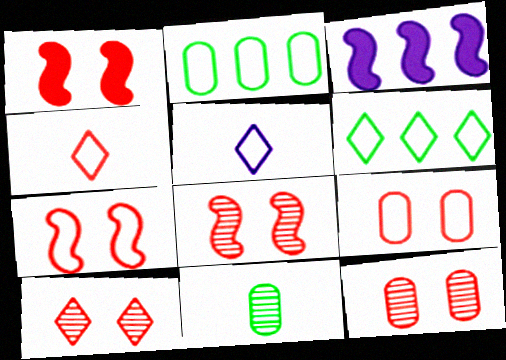[[1, 7, 8], 
[1, 9, 10], 
[2, 5, 7], 
[8, 10, 12]]